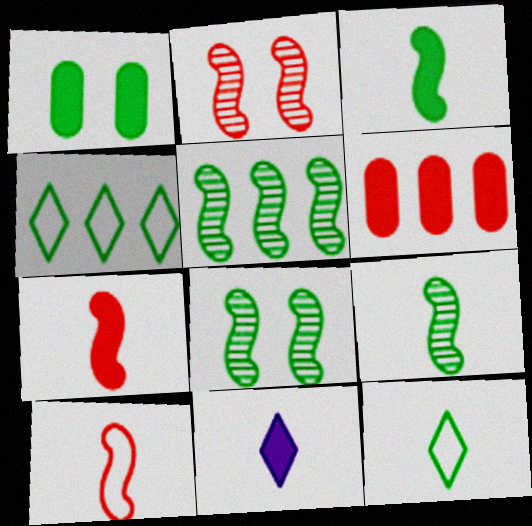[[1, 4, 9], 
[1, 5, 12], 
[5, 8, 9]]